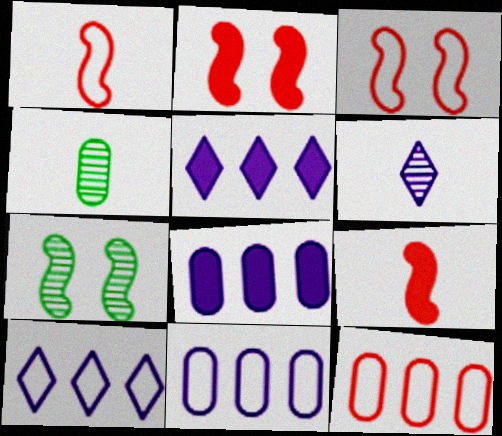[[2, 4, 10], 
[3, 4, 5]]